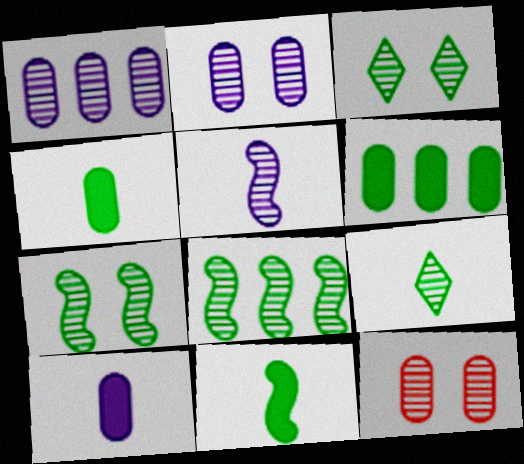[]